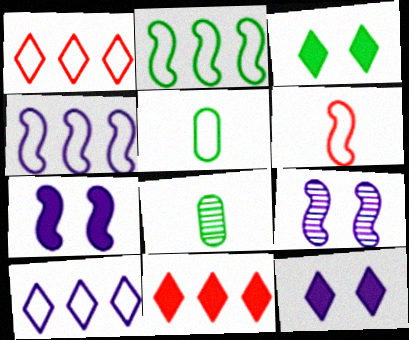[[1, 7, 8], 
[2, 3, 8], 
[5, 9, 11]]